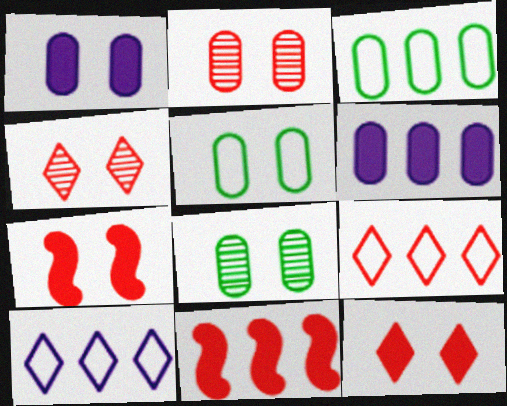[[1, 2, 5]]